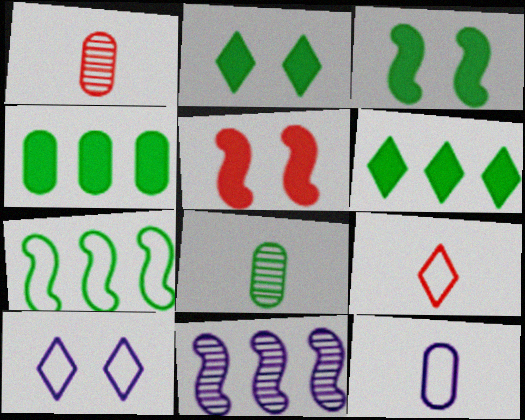[[2, 7, 8]]